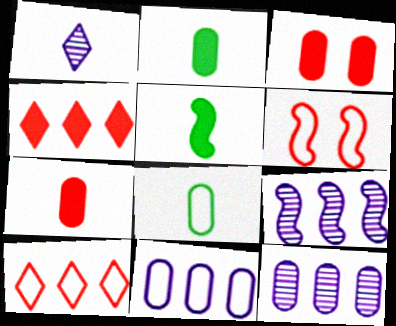[[3, 8, 12], 
[5, 6, 9]]